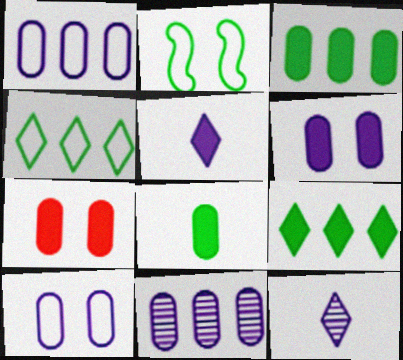[]